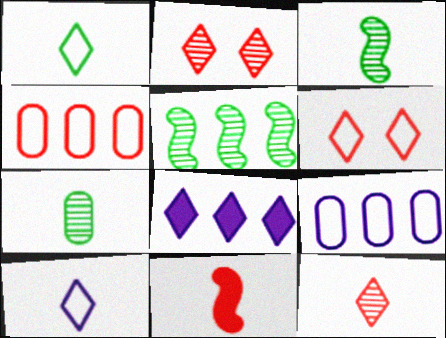[[1, 2, 8], 
[2, 4, 11], 
[4, 5, 8], 
[7, 10, 11]]